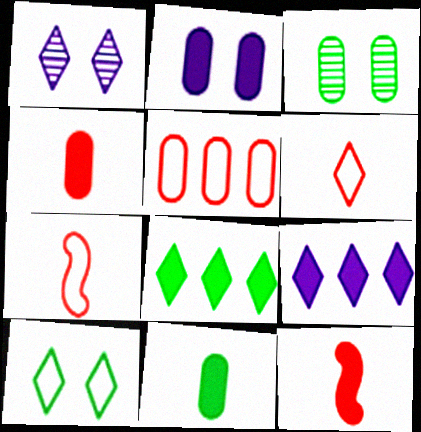[[1, 6, 8], 
[2, 8, 12], 
[3, 7, 9]]